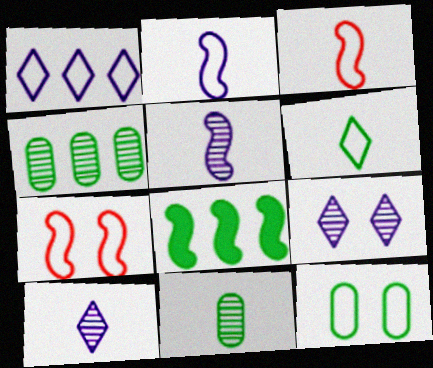[[1, 3, 12], 
[5, 7, 8]]